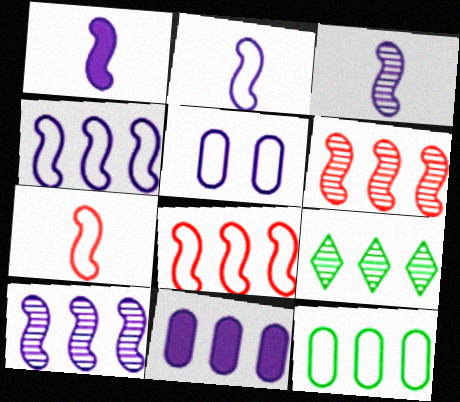[[1, 2, 3], 
[8, 9, 11]]